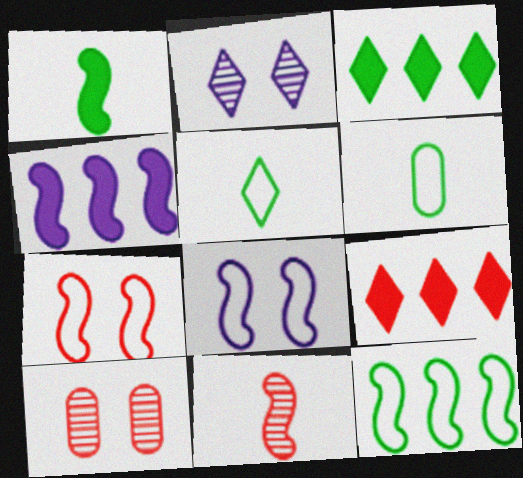[[2, 5, 9], 
[4, 5, 10]]